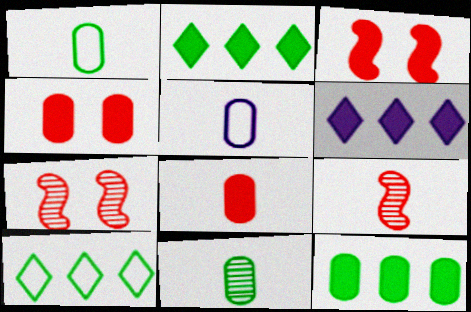[[1, 6, 7], 
[2, 5, 7], 
[5, 8, 11]]